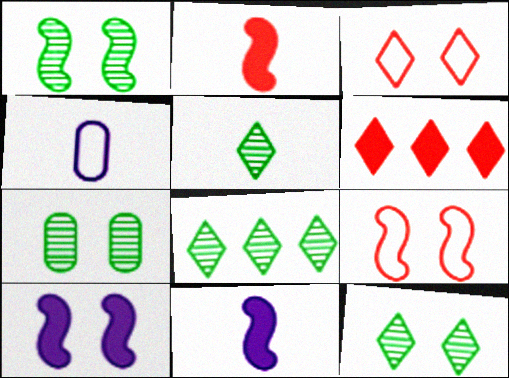[[1, 4, 6], 
[1, 7, 12], 
[1, 9, 10], 
[2, 4, 5], 
[3, 7, 10], 
[5, 8, 12]]